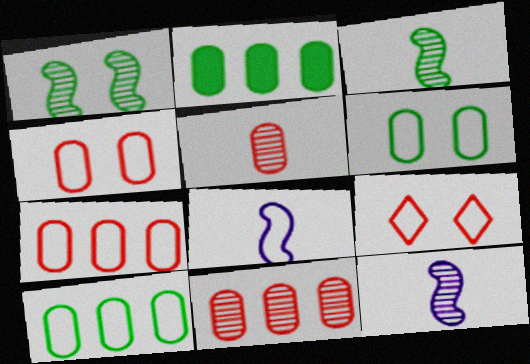[[2, 9, 12], 
[8, 9, 10]]